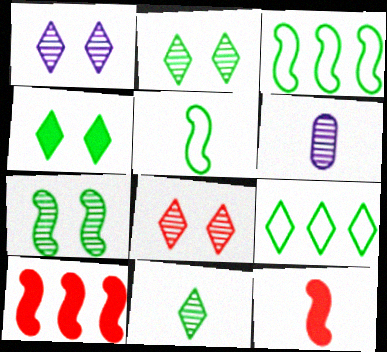[[1, 2, 8], 
[4, 9, 11]]